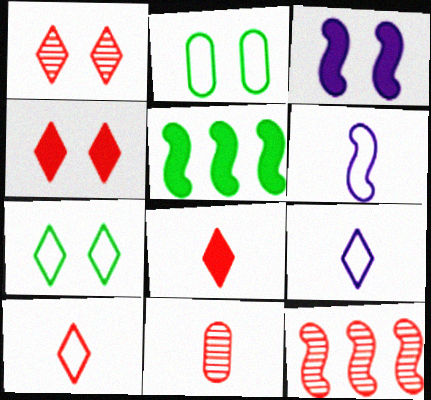[[1, 2, 3], 
[1, 11, 12]]